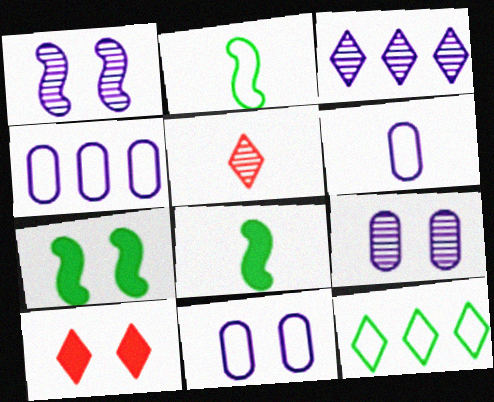[[4, 5, 7], 
[4, 6, 11], 
[5, 6, 8]]